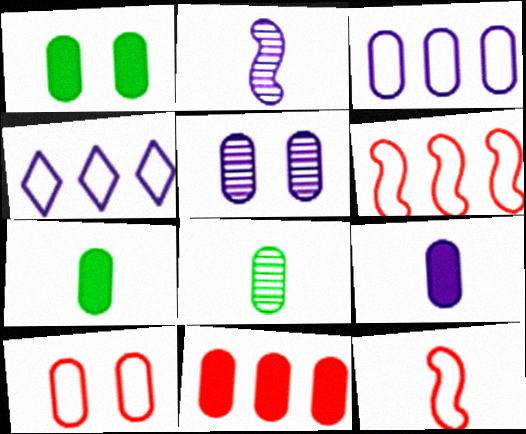[[1, 5, 10], 
[1, 9, 11], 
[3, 5, 9]]